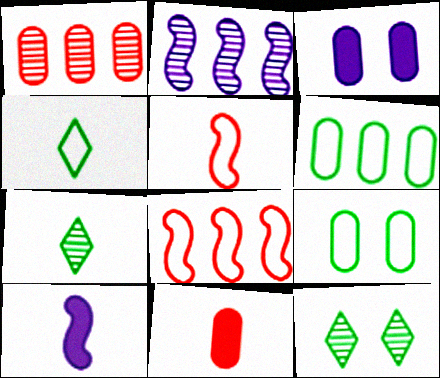[[3, 7, 8]]